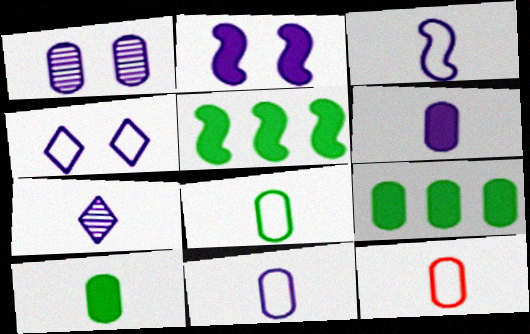[[1, 2, 4], 
[1, 9, 12], 
[3, 6, 7], 
[8, 11, 12]]